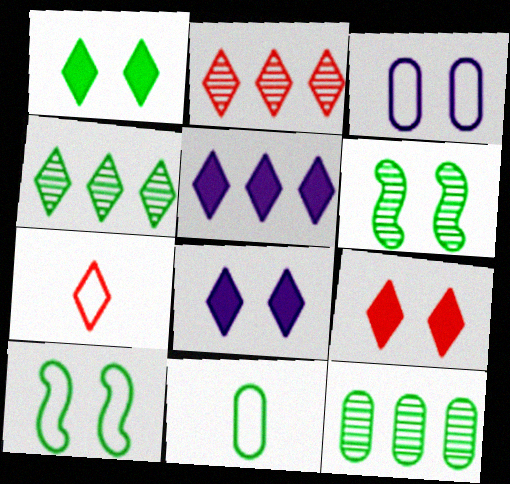[[1, 8, 9], 
[2, 7, 9], 
[3, 6, 9], 
[4, 7, 8]]